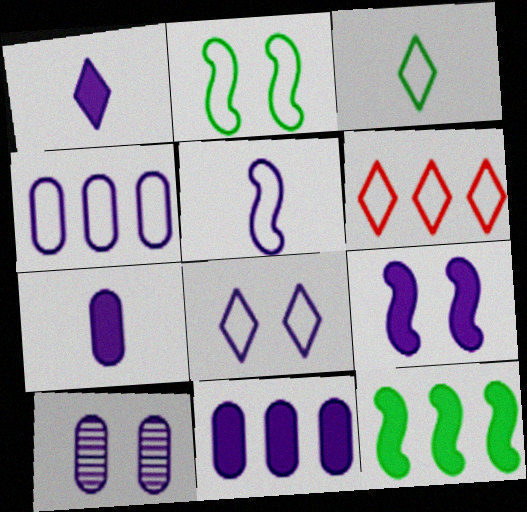[[1, 9, 11], 
[3, 6, 8], 
[4, 5, 8], 
[4, 7, 10], 
[8, 9, 10]]